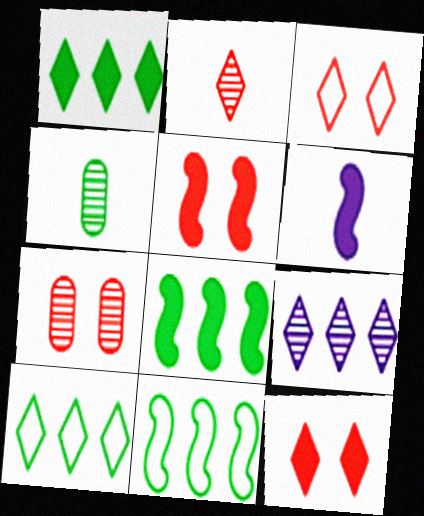[[3, 5, 7], 
[5, 6, 8], 
[6, 7, 10]]